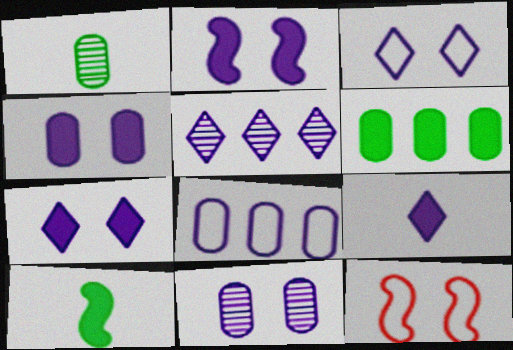[[2, 3, 11], 
[2, 4, 7], 
[3, 5, 9]]